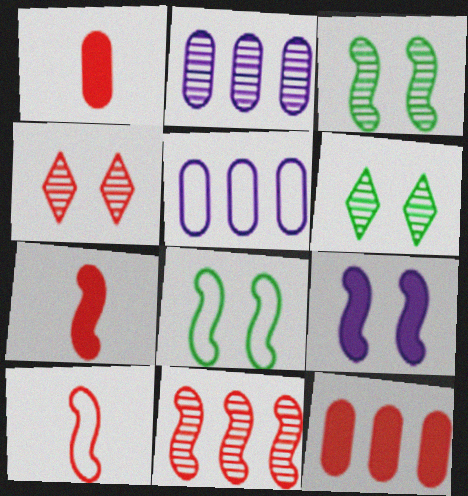[[4, 10, 12], 
[5, 6, 7]]